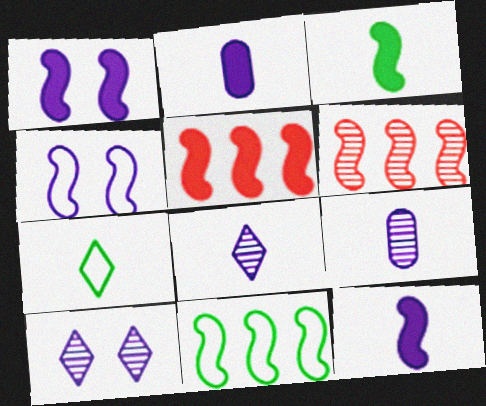[[1, 3, 5], 
[3, 4, 6]]